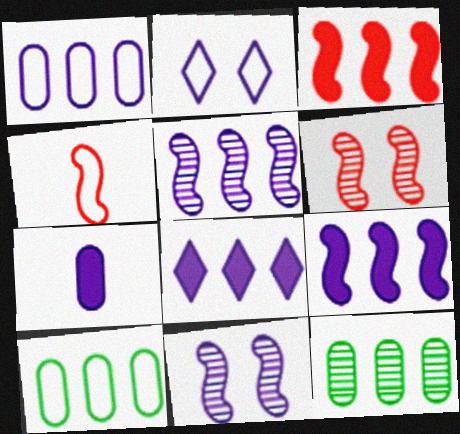[[1, 5, 8], 
[2, 4, 10], 
[2, 5, 7], 
[3, 4, 6]]